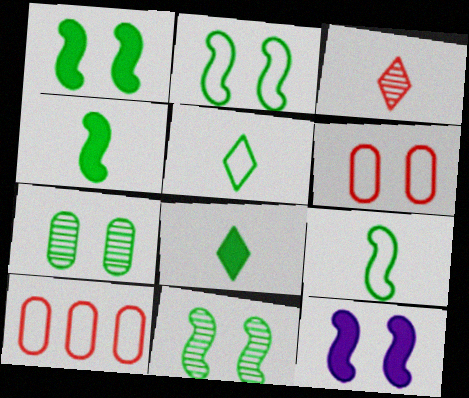[[1, 2, 11]]